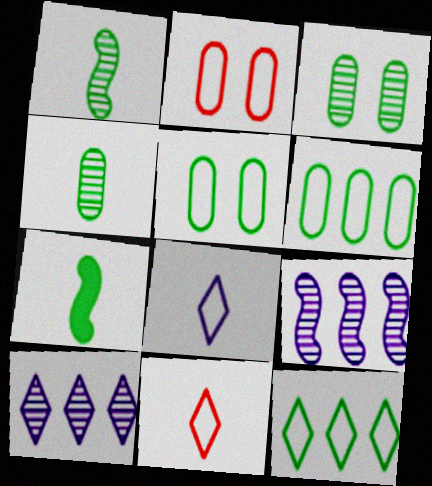[[2, 7, 10], 
[3, 7, 12]]